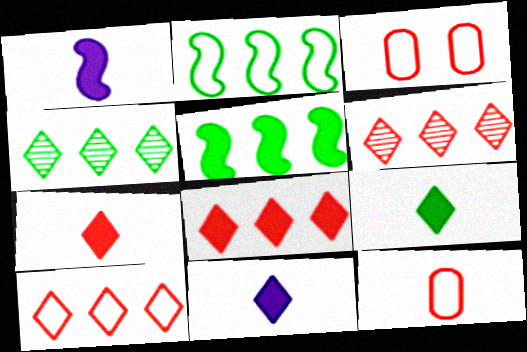[[1, 3, 4], 
[6, 8, 10], 
[7, 9, 11]]